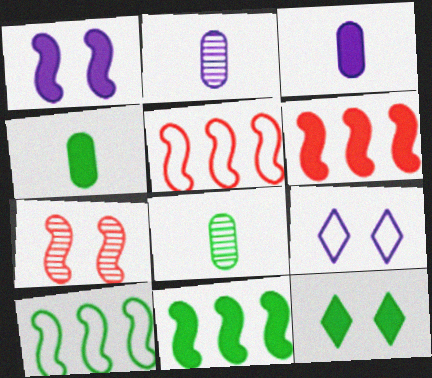[[2, 5, 12], 
[3, 6, 12], 
[4, 11, 12], 
[6, 8, 9], 
[8, 10, 12]]